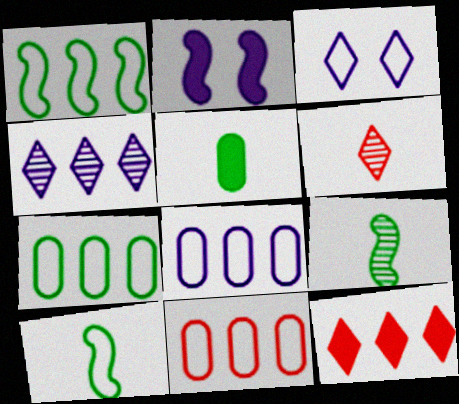[[2, 5, 12], 
[2, 6, 7], 
[3, 10, 11], 
[7, 8, 11]]